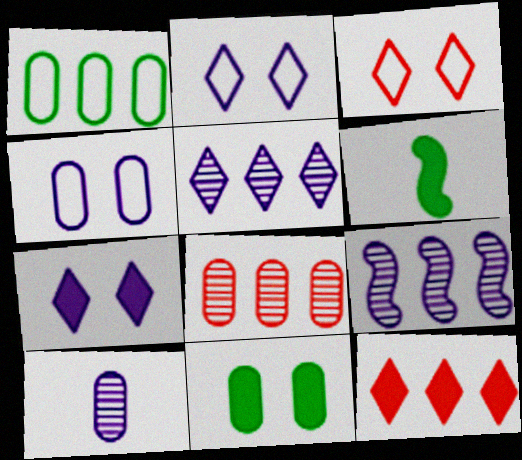[[1, 9, 12], 
[2, 6, 8]]